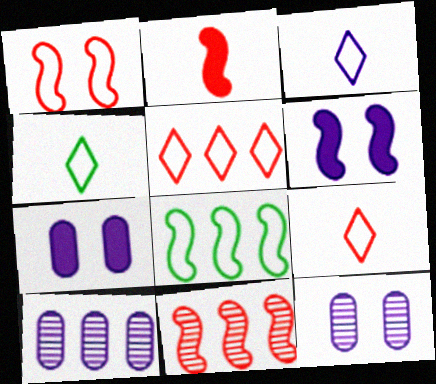[[1, 2, 11], 
[3, 4, 9], 
[3, 6, 10], 
[4, 7, 11]]